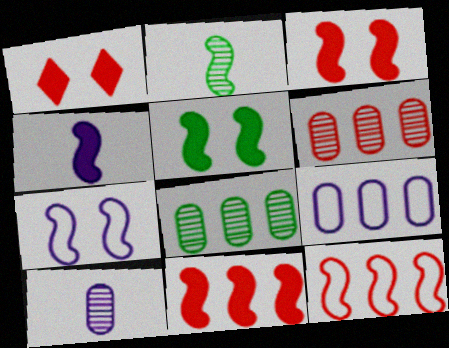[[1, 2, 9], 
[2, 7, 11], 
[4, 5, 11]]